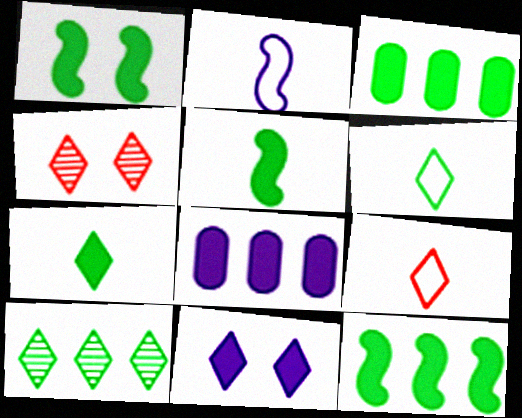[[1, 3, 7], 
[1, 5, 12], 
[2, 3, 4], 
[9, 10, 11]]